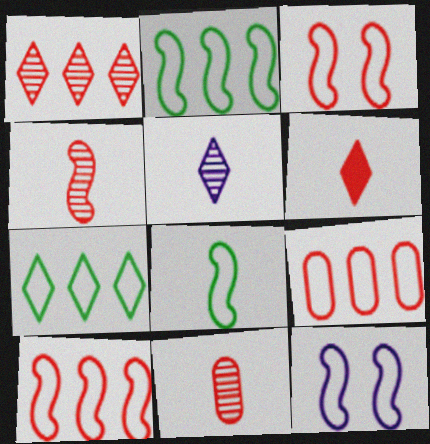[[8, 10, 12]]